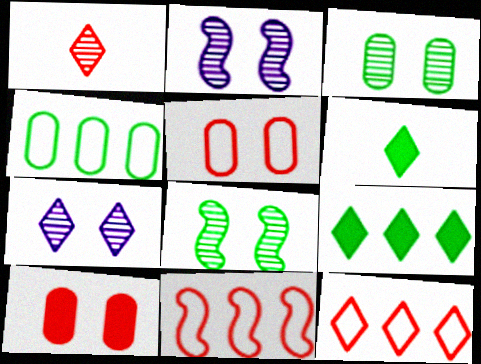[[1, 10, 11], 
[4, 6, 8], 
[6, 7, 12]]